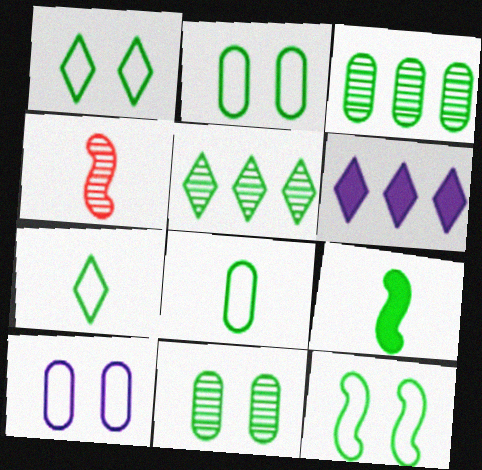[[1, 2, 12], 
[1, 3, 9], 
[2, 4, 6], 
[2, 5, 9]]